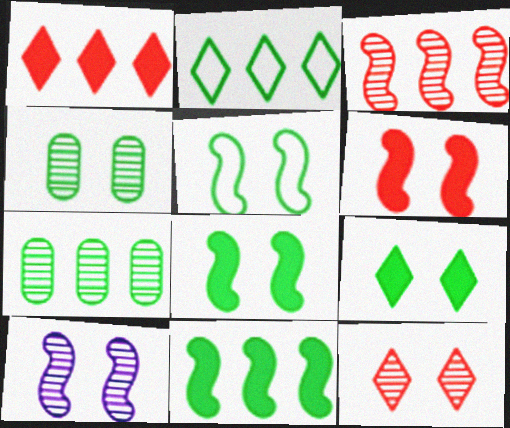[[2, 7, 11], 
[4, 5, 9], 
[4, 10, 12], 
[5, 6, 10]]